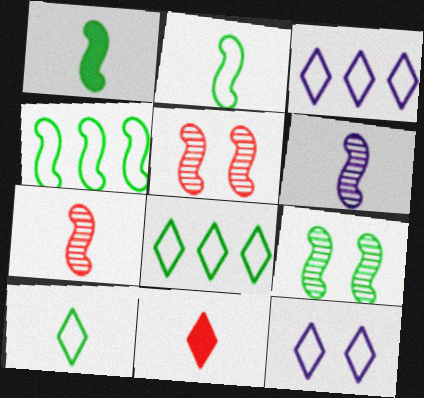[[1, 4, 9]]